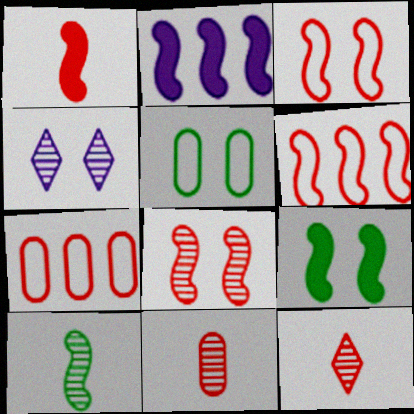[[1, 2, 9], 
[1, 6, 8], 
[2, 3, 10], 
[2, 5, 12]]